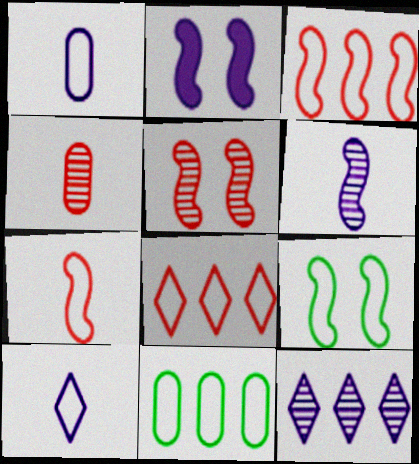[[1, 2, 12], 
[1, 8, 9], 
[2, 5, 9]]